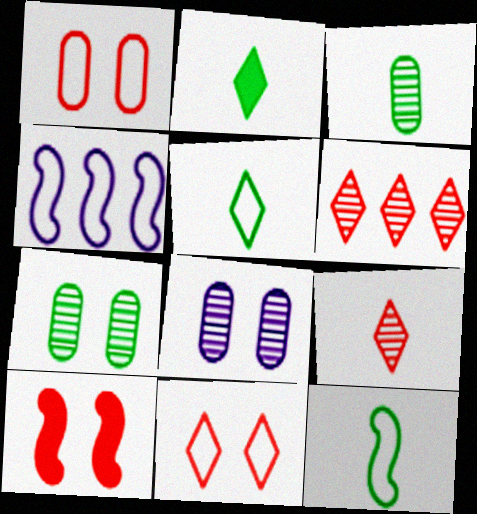[[1, 4, 5], 
[2, 3, 12]]